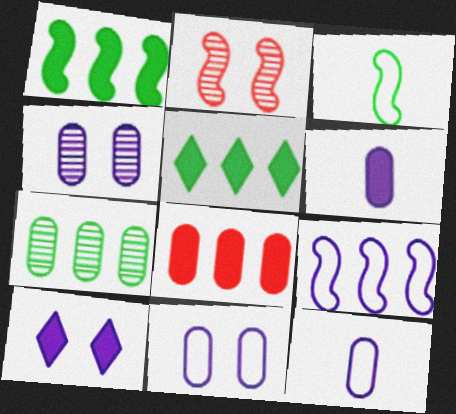[[2, 5, 12]]